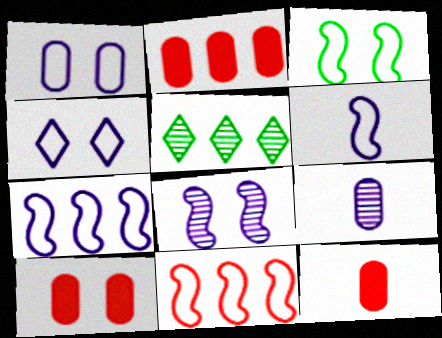[[2, 5, 7], 
[2, 10, 12], 
[3, 6, 11], 
[5, 6, 10]]